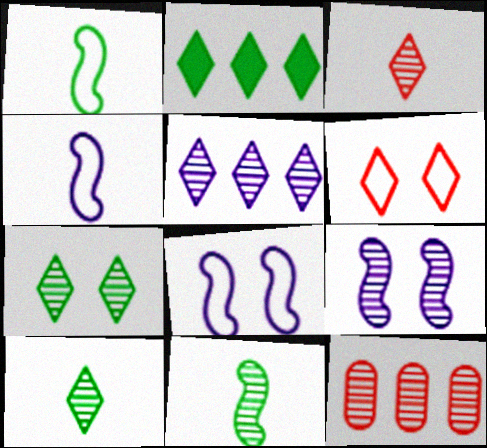[[3, 5, 7], 
[9, 10, 12]]